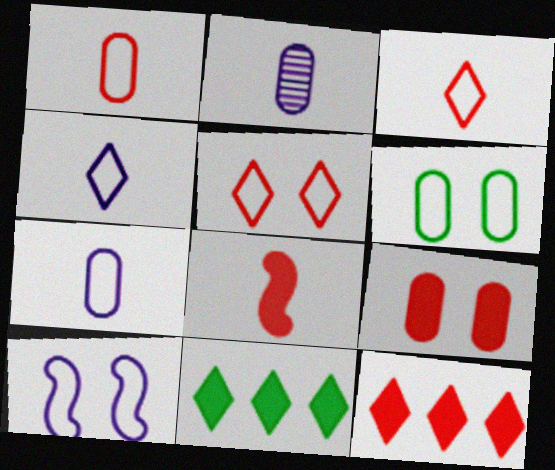[[5, 6, 10], 
[8, 9, 12]]